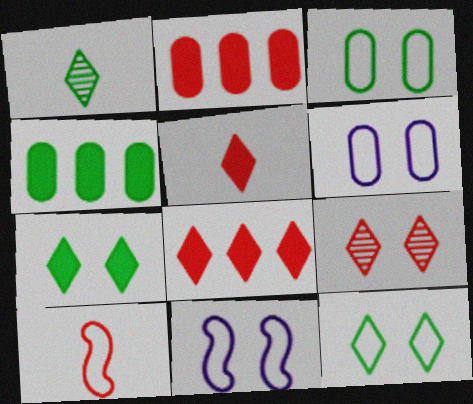[[1, 2, 11], 
[2, 9, 10]]